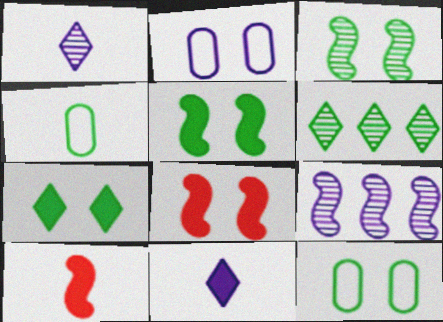[[1, 4, 10], 
[2, 6, 10], 
[2, 9, 11], 
[3, 7, 12], 
[4, 5, 6]]